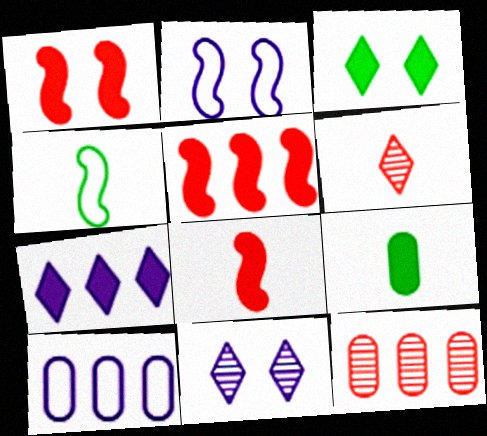[[1, 5, 8], 
[1, 7, 9]]